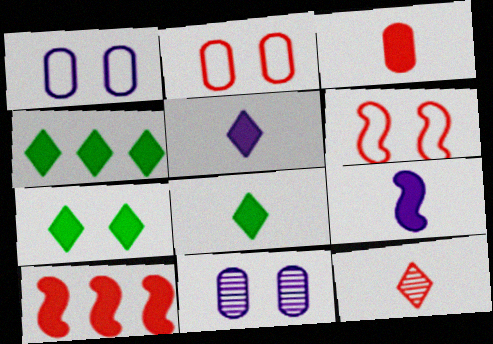[[2, 10, 12], 
[3, 8, 9], 
[4, 7, 8], 
[6, 7, 11]]